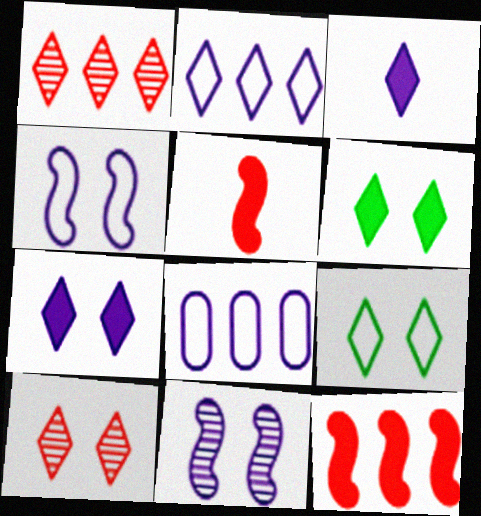[[1, 3, 9], 
[3, 8, 11], 
[7, 9, 10]]